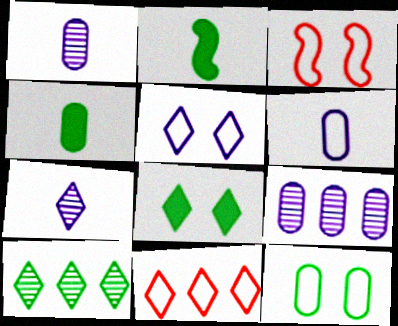[[2, 10, 12], 
[3, 5, 12], 
[7, 8, 11]]